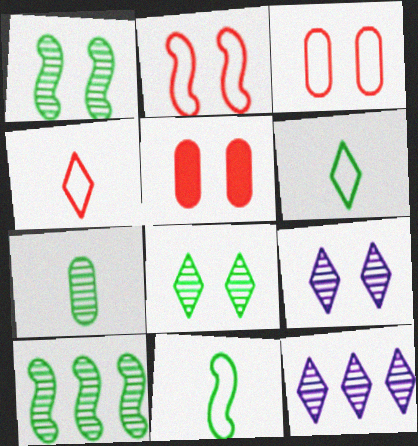[[5, 11, 12], 
[7, 8, 10]]